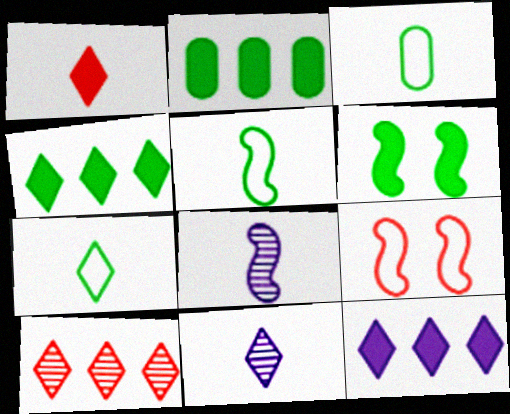[[1, 3, 8], 
[1, 7, 11], 
[2, 9, 11], 
[3, 5, 7]]